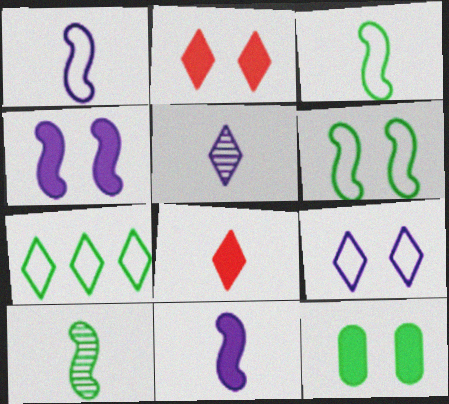[[2, 4, 12], 
[2, 5, 7], 
[7, 10, 12]]